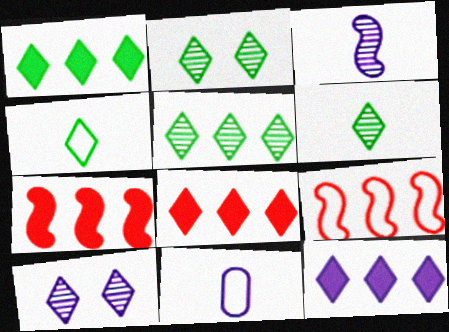[[1, 2, 4], 
[1, 8, 12], 
[2, 5, 6], 
[2, 7, 11], 
[4, 8, 10]]